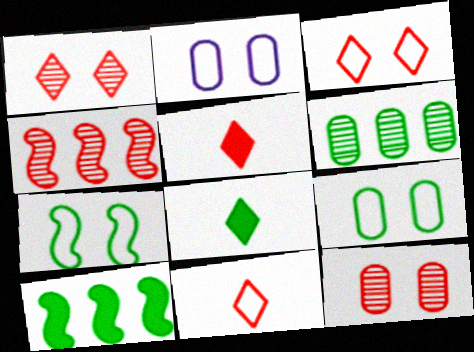[[2, 3, 7], 
[2, 4, 8], 
[6, 7, 8]]